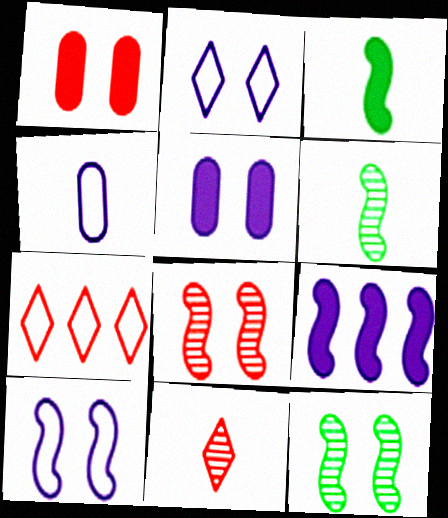[[1, 2, 12], 
[3, 4, 11], 
[5, 6, 7]]